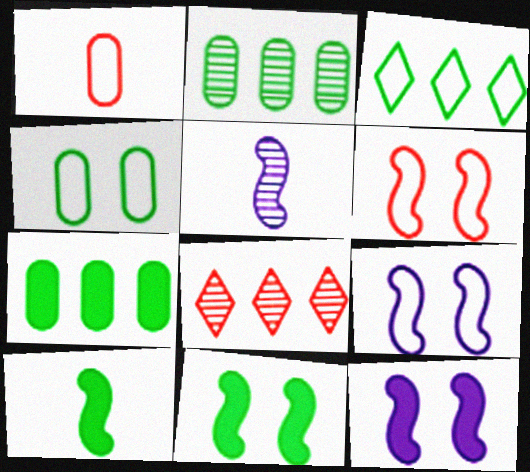[[1, 3, 9]]